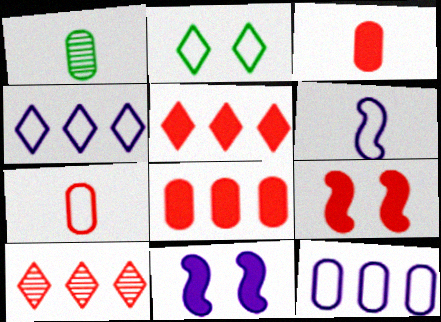[[1, 4, 9], 
[3, 5, 9], 
[7, 9, 10]]